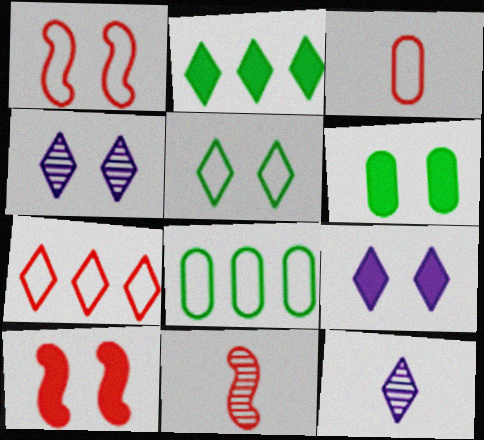[[1, 3, 7], 
[1, 4, 6], 
[6, 9, 10], 
[8, 9, 11], 
[8, 10, 12]]